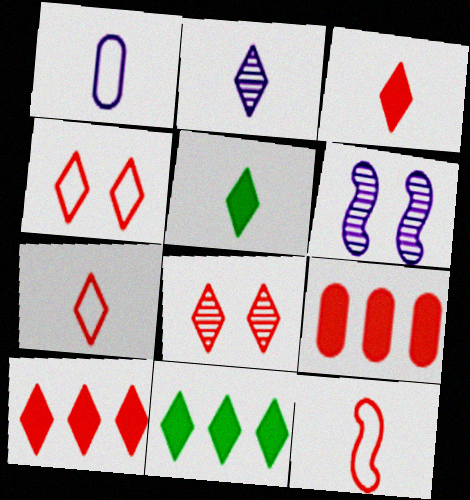[[2, 4, 11], 
[2, 5, 7], 
[7, 8, 10], 
[8, 9, 12]]